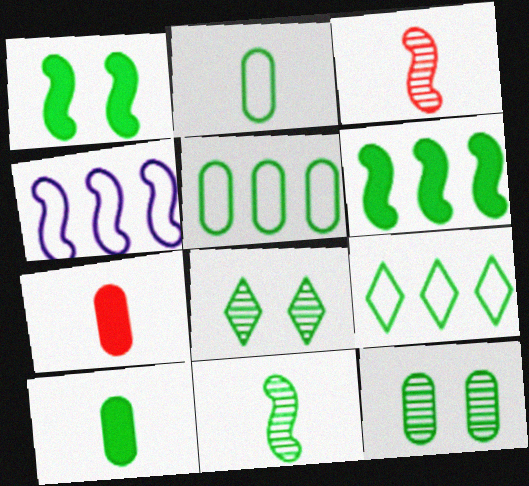[[1, 3, 4], 
[2, 6, 8], 
[4, 7, 8], 
[5, 10, 12]]